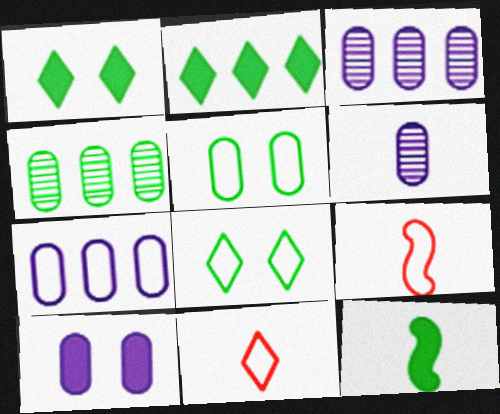[[1, 3, 9], 
[4, 8, 12], 
[6, 7, 10], 
[6, 11, 12], 
[7, 8, 9]]